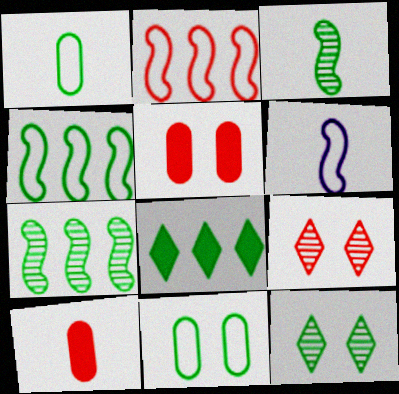[[2, 9, 10], 
[3, 8, 11]]